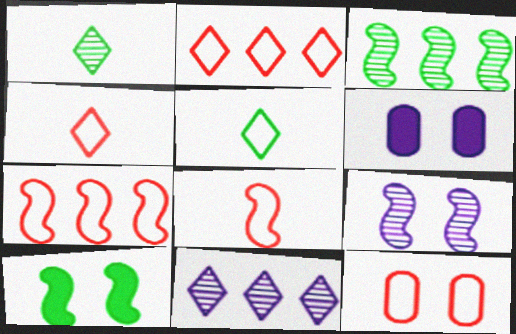[[1, 6, 7], 
[2, 8, 12], 
[3, 4, 6], 
[4, 7, 12]]